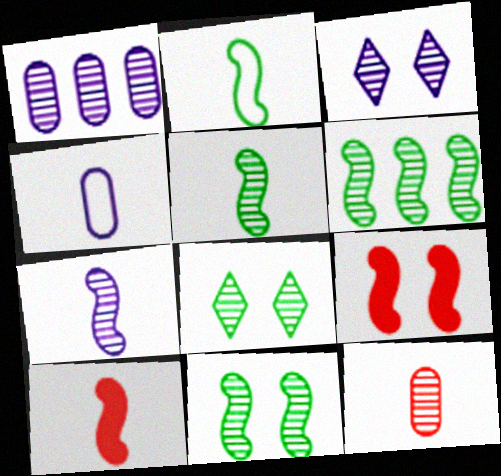[[1, 3, 7], 
[2, 7, 10], 
[3, 6, 12], 
[5, 6, 11]]